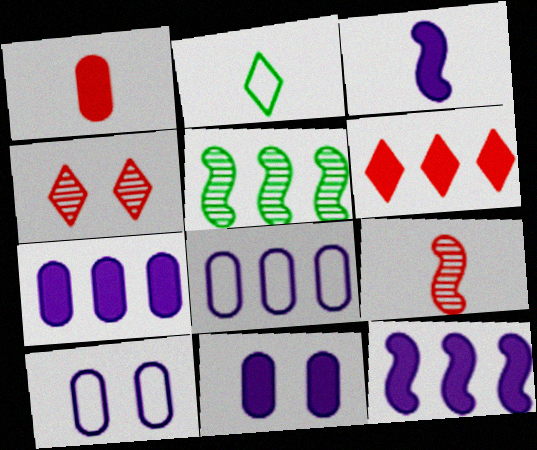[[5, 6, 8]]